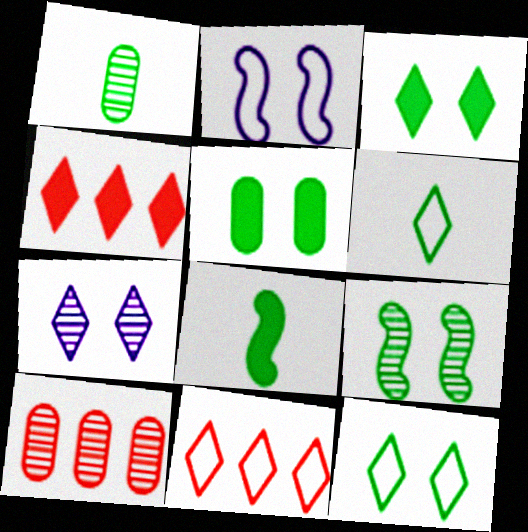[[1, 2, 4], 
[1, 6, 8], 
[4, 6, 7], 
[5, 9, 12]]